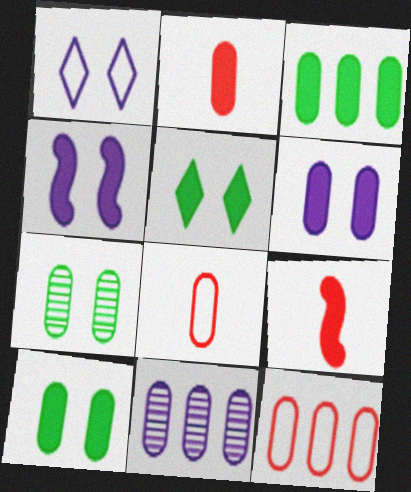[[2, 3, 6], 
[3, 11, 12], 
[8, 10, 11]]